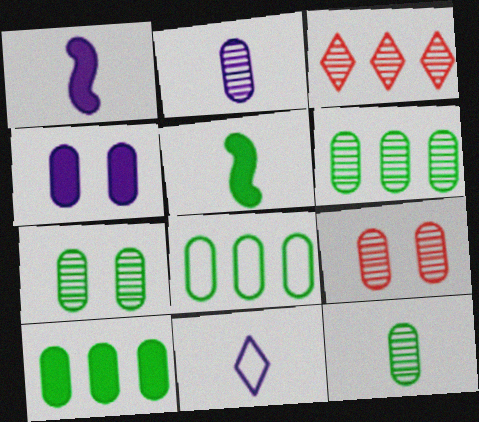[[1, 2, 11], 
[2, 6, 9], 
[6, 7, 12], 
[6, 8, 10]]